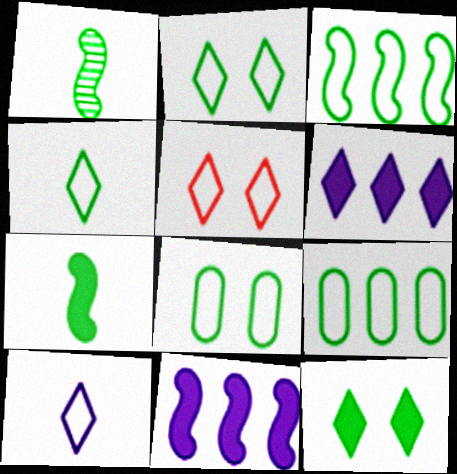[[1, 9, 12], 
[3, 4, 8]]